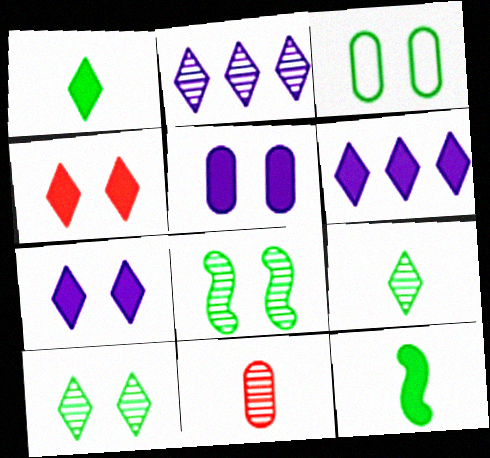[[1, 4, 6], 
[2, 8, 11]]